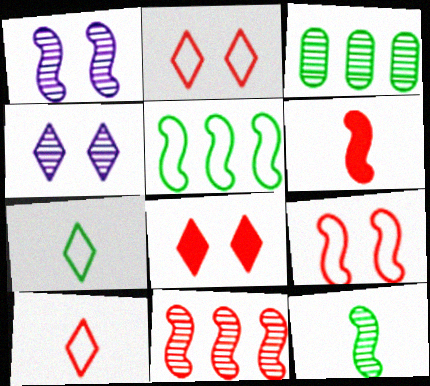[[1, 5, 6], 
[1, 11, 12], 
[6, 9, 11]]